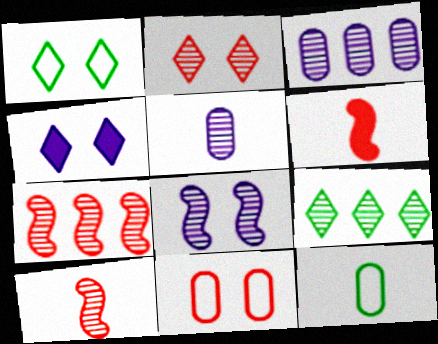[[1, 2, 4], 
[1, 3, 6], 
[3, 7, 9], 
[4, 7, 12]]